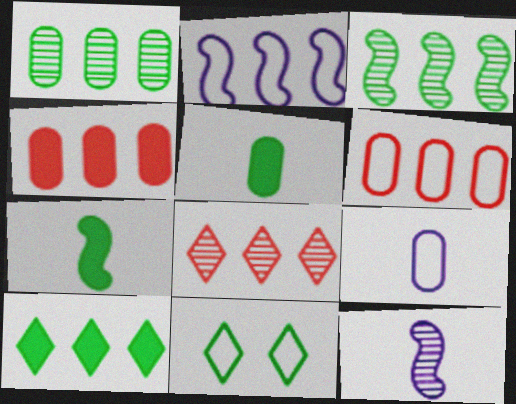[[1, 7, 11], 
[3, 5, 11], 
[4, 11, 12]]